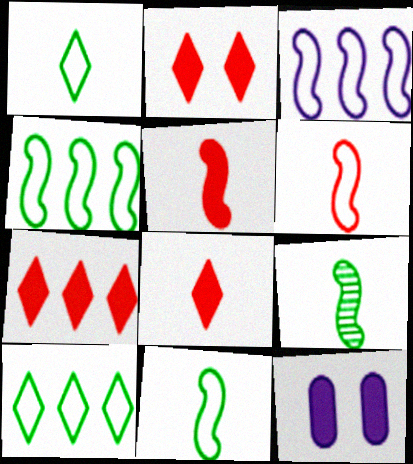[[2, 7, 8]]